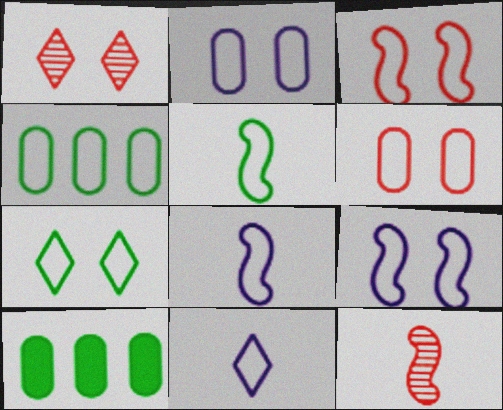[[1, 8, 10], 
[2, 3, 7], 
[3, 4, 11], 
[4, 5, 7], 
[6, 7, 9]]